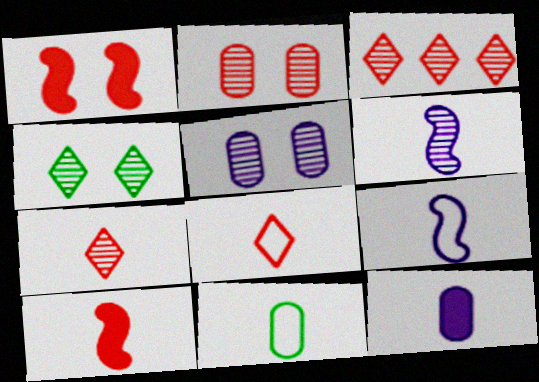[[8, 9, 11]]